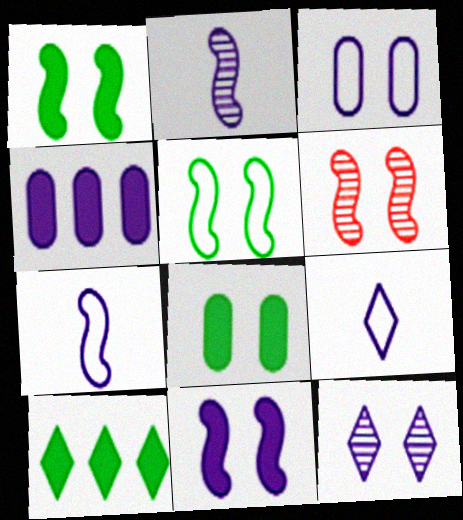[[3, 11, 12], 
[4, 7, 12], 
[5, 6, 11]]